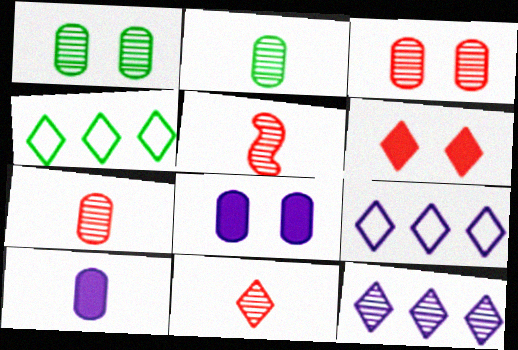[[1, 5, 12], 
[4, 5, 8], 
[5, 7, 11]]